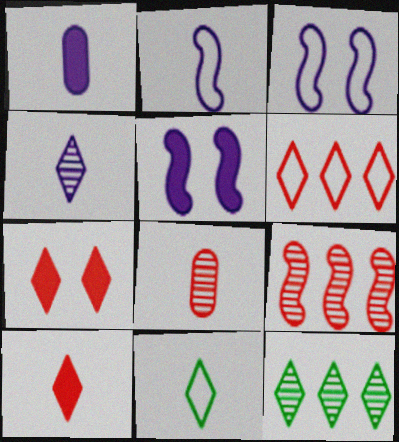[[1, 2, 4], 
[4, 10, 11]]